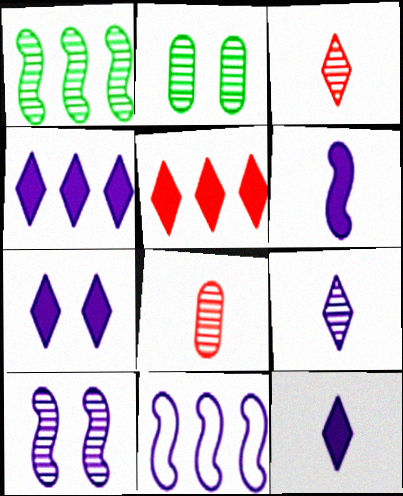[[4, 7, 12], 
[6, 10, 11]]